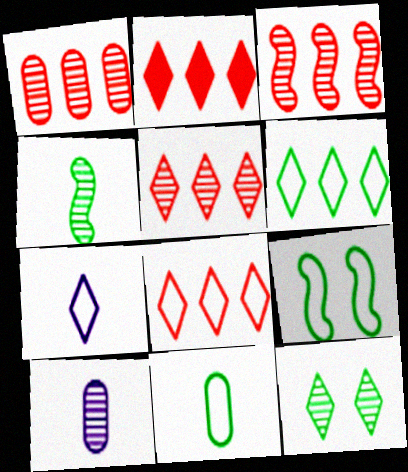[[1, 3, 5], 
[2, 5, 8], 
[2, 7, 12], 
[2, 9, 10], 
[3, 10, 12], 
[6, 9, 11]]